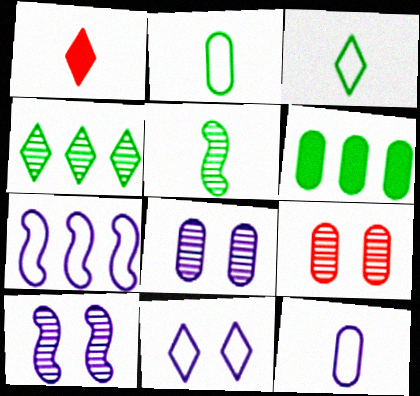[[1, 4, 11], 
[1, 5, 12], 
[6, 9, 12], 
[7, 11, 12]]